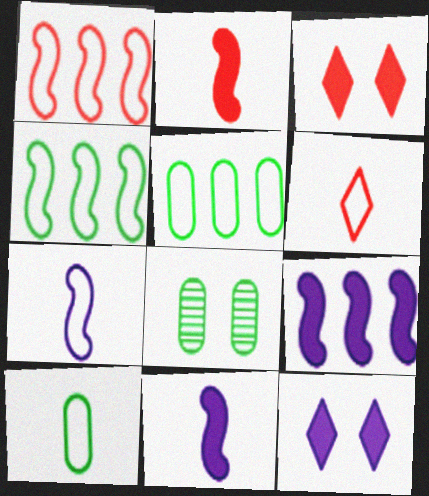[[6, 7, 10], 
[6, 8, 9]]